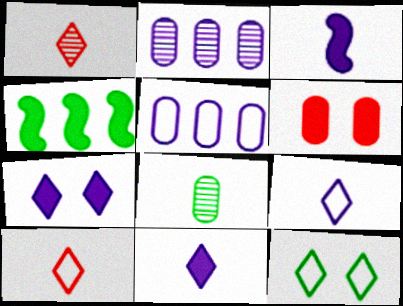[[3, 8, 10], 
[4, 6, 11], 
[4, 8, 12], 
[5, 6, 8]]